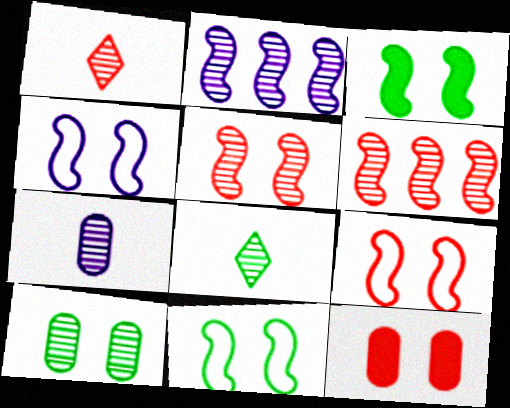[[1, 2, 10], 
[3, 4, 5], 
[4, 9, 11]]